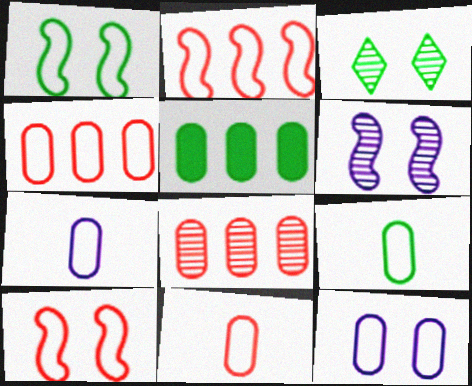[[4, 9, 12], 
[7, 9, 11]]